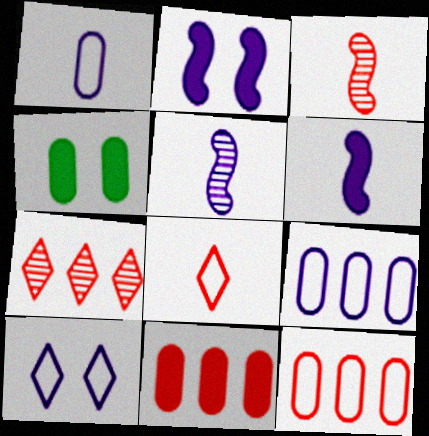[]